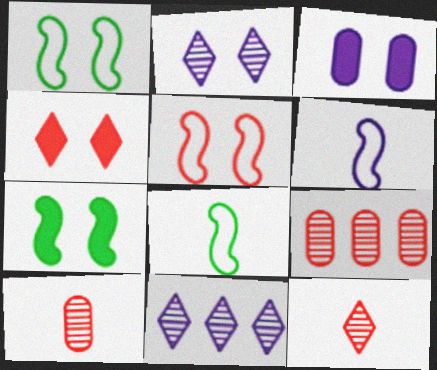[[3, 4, 7], 
[3, 6, 11]]